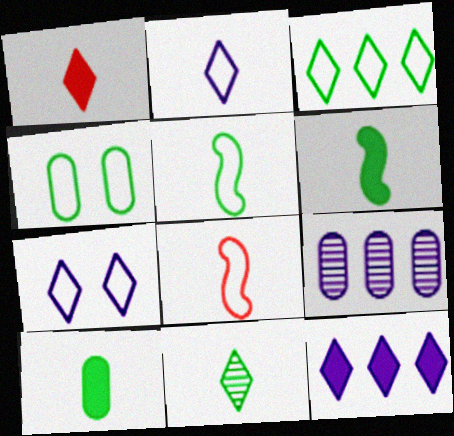[[1, 2, 11], 
[3, 4, 5], 
[5, 10, 11]]